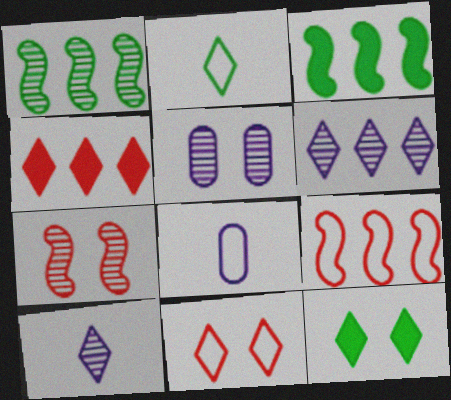[]